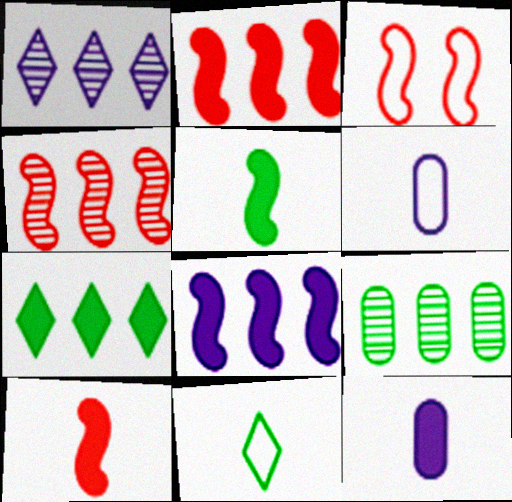[[1, 4, 9], 
[3, 4, 10]]